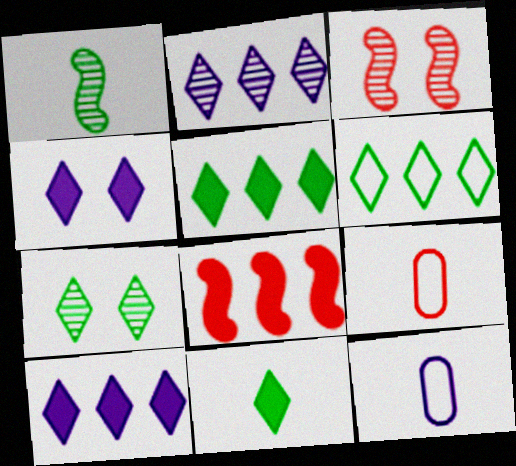[[3, 5, 12], 
[6, 7, 11], 
[7, 8, 12]]